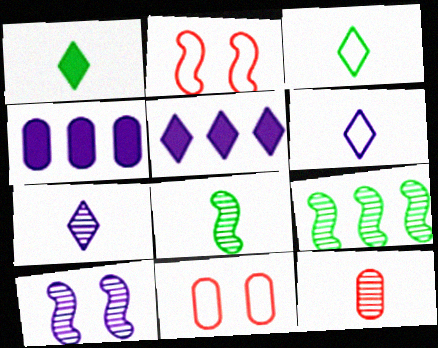[[4, 6, 10], 
[5, 8, 11], 
[7, 8, 12]]